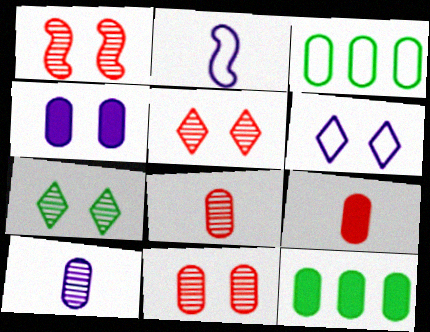[[1, 5, 11], 
[2, 5, 12], 
[3, 4, 8], 
[4, 9, 12]]